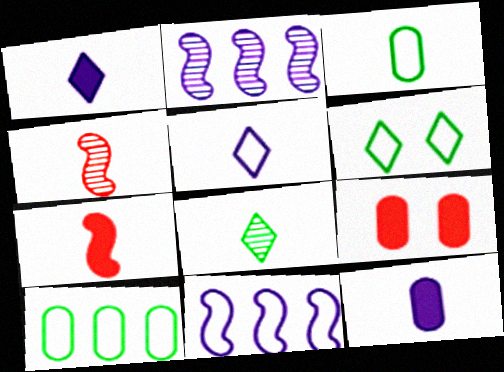[[1, 3, 4], 
[8, 9, 11]]